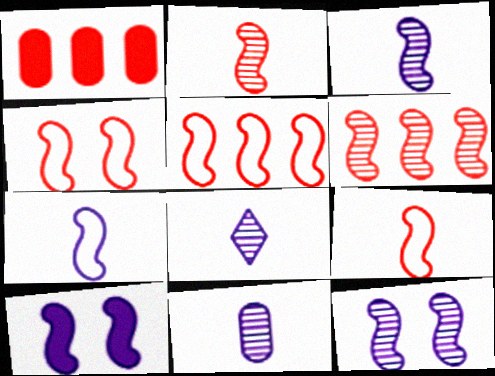[[3, 8, 11], 
[4, 5, 9]]